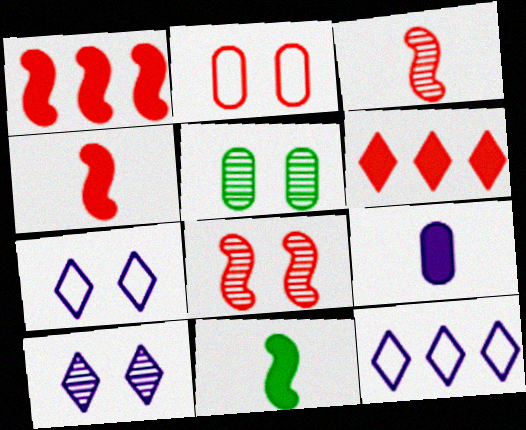[[2, 3, 6], 
[4, 5, 12], 
[5, 8, 10]]